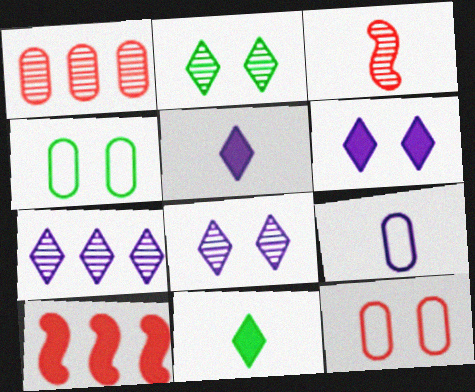[[2, 9, 10], 
[3, 9, 11]]